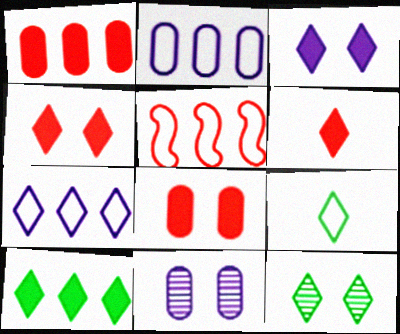[[3, 6, 10], 
[6, 7, 12], 
[9, 10, 12]]